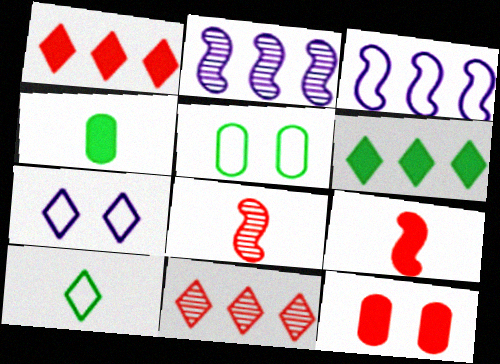[[1, 9, 12], 
[2, 10, 12]]